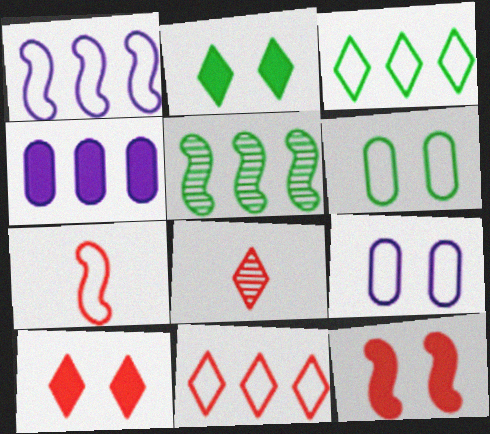[[3, 7, 9], 
[4, 5, 11], 
[8, 10, 11]]